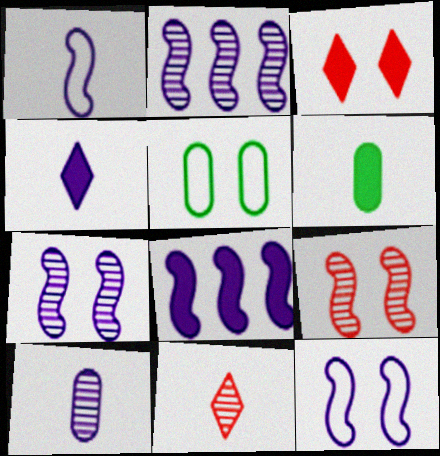[[1, 4, 10], 
[1, 6, 11], 
[1, 7, 8], 
[3, 5, 7], 
[3, 6, 8], 
[5, 8, 11]]